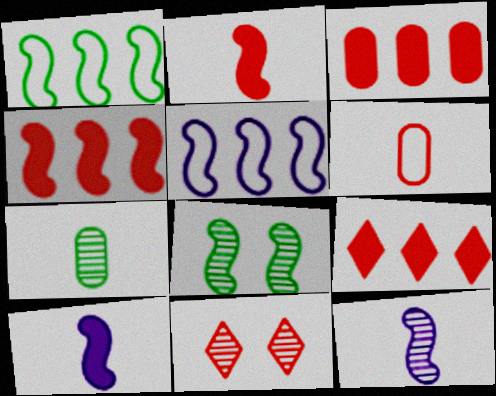[[2, 5, 8], 
[3, 4, 9], 
[4, 6, 11]]